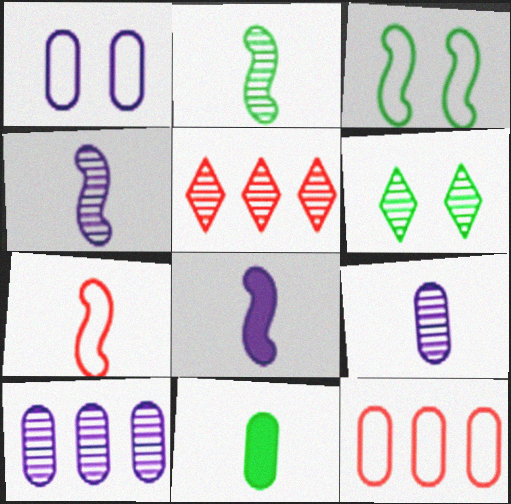[[2, 7, 8], 
[6, 8, 12]]